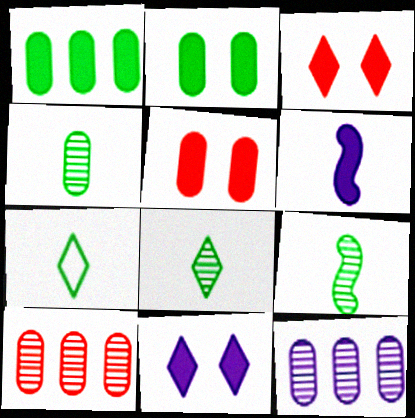[[1, 3, 6], 
[4, 8, 9]]